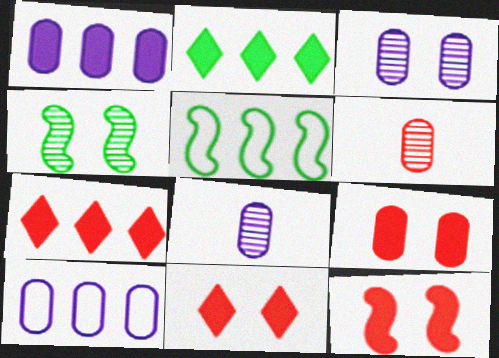[[5, 8, 11], 
[9, 11, 12]]